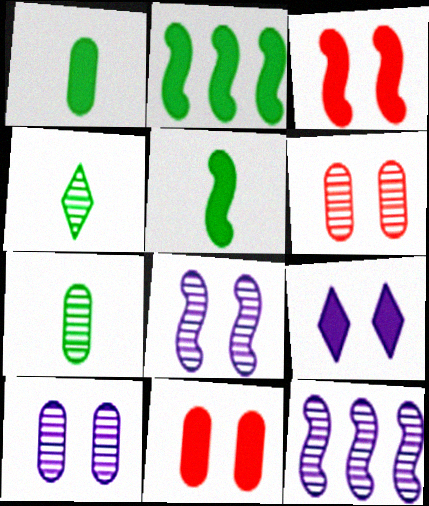[[4, 6, 12]]